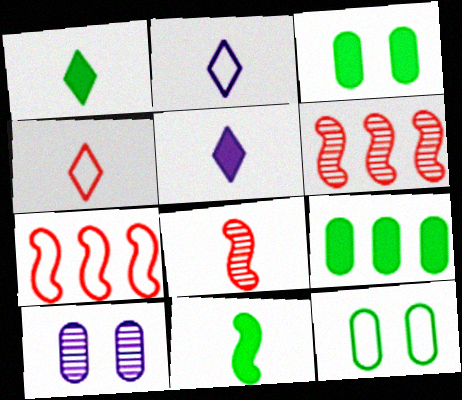[[1, 7, 10], 
[2, 3, 6], 
[2, 7, 12], 
[5, 6, 12]]